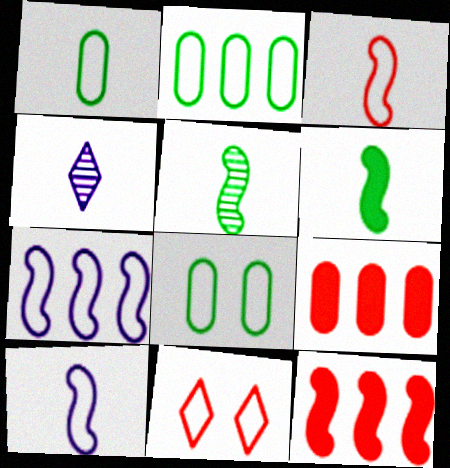[[1, 2, 8], 
[1, 7, 11], 
[2, 10, 11], 
[4, 8, 12]]